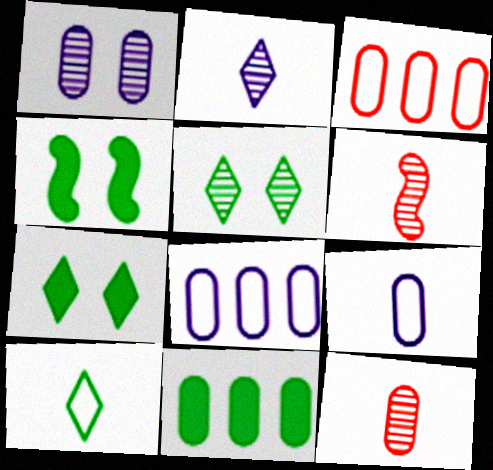[[2, 3, 4], 
[6, 7, 8]]